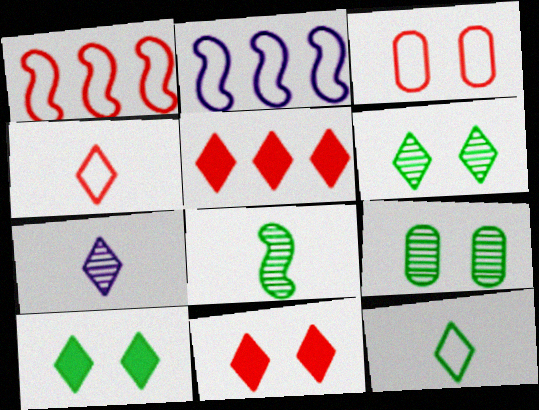[[1, 3, 4], 
[2, 3, 12]]